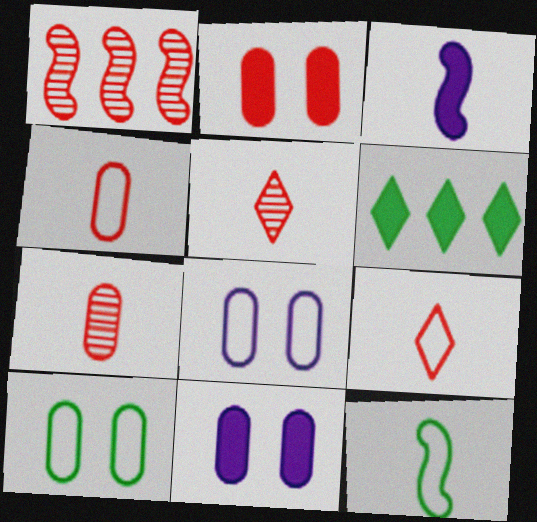[[1, 2, 9], 
[2, 3, 6]]